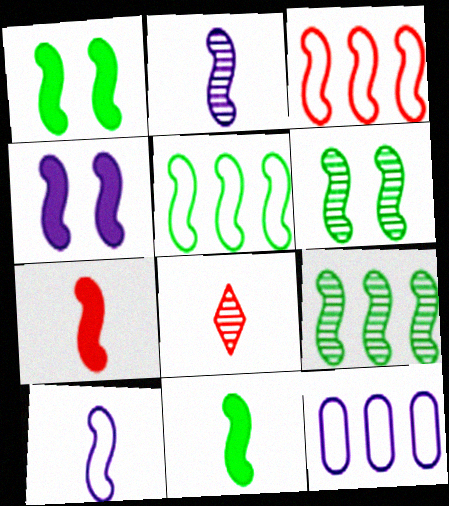[[1, 2, 3], 
[1, 8, 12], 
[5, 6, 11]]